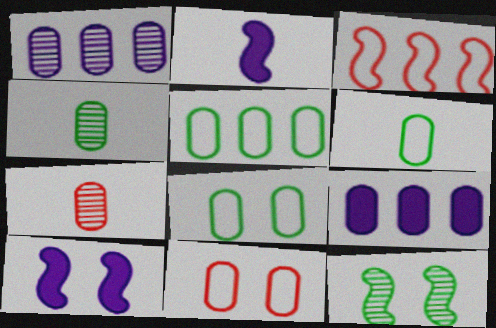[[2, 3, 12], 
[4, 9, 11], 
[5, 6, 8], 
[7, 8, 9]]